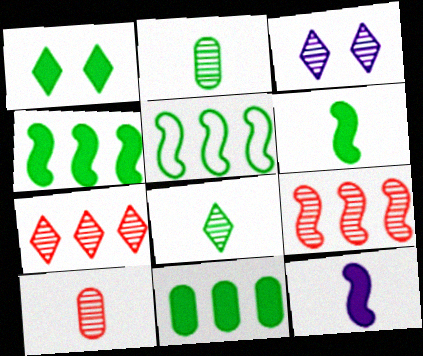[[1, 2, 5], 
[1, 6, 11], 
[2, 3, 9], 
[3, 7, 8]]